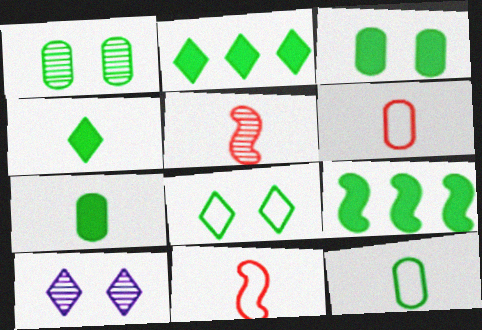[[3, 4, 9], 
[6, 9, 10]]